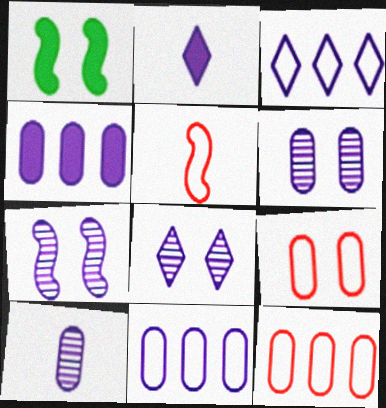[[1, 8, 9], 
[2, 3, 8], 
[2, 7, 11], 
[6, 7, 8]]